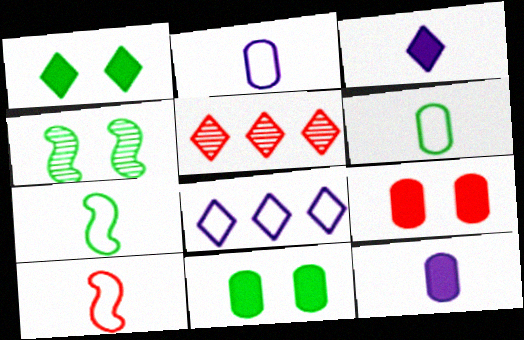[[5, 9, 10]]